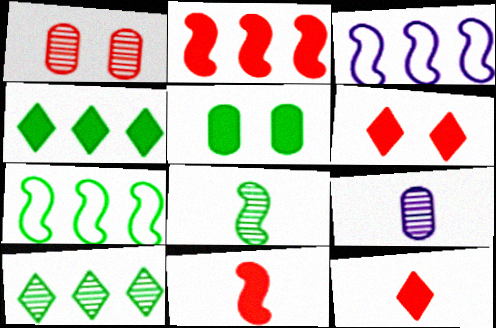[[6, 7, 9]]